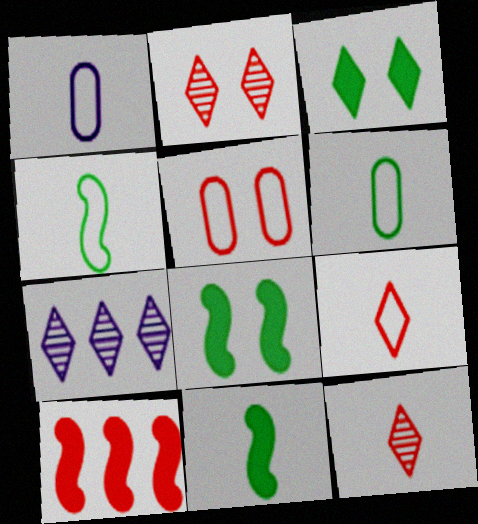[[1, 4, 9], 
[1, 11, 12], 
[3, 7, 9], 
[5, 7, 11], 
[5, 10, 12]]